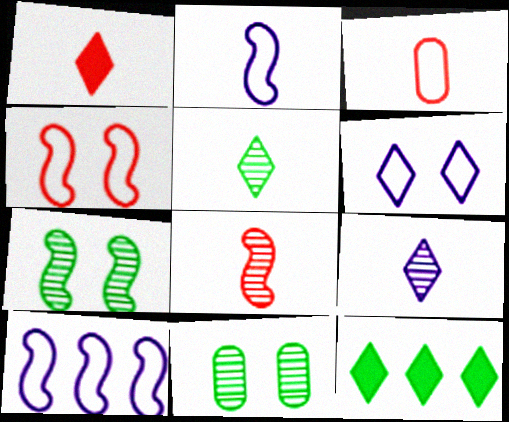[[1, 3, 8], 
[1, 10, 11]]